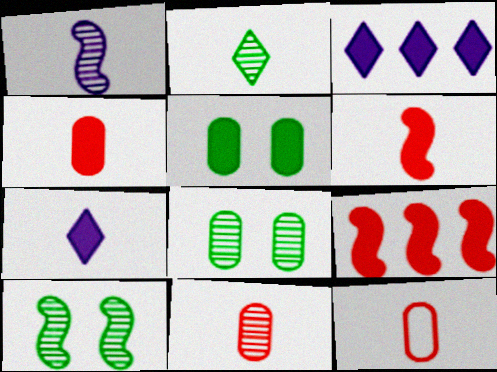[[1, 2, 11], 
[3, 5, 6], 
[3, 10, 12], 
[4, 11, 12], 
[5, 7, 9]]